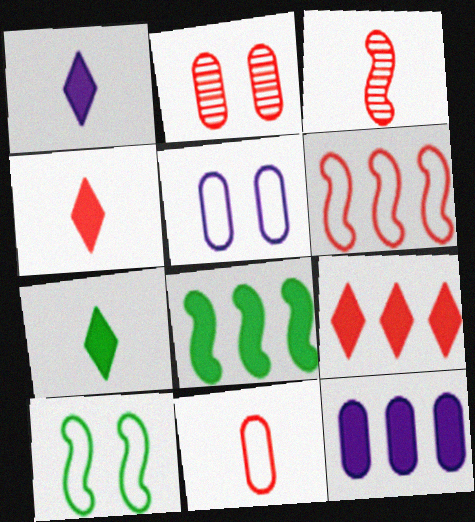[[1, 4, 7], 
[2, 4, 6], 
[3, 4, 11], 
[8, 9, 12]]